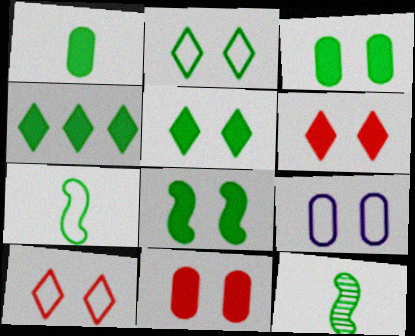[[1, 4, 8], 
[3, 5, 8]]